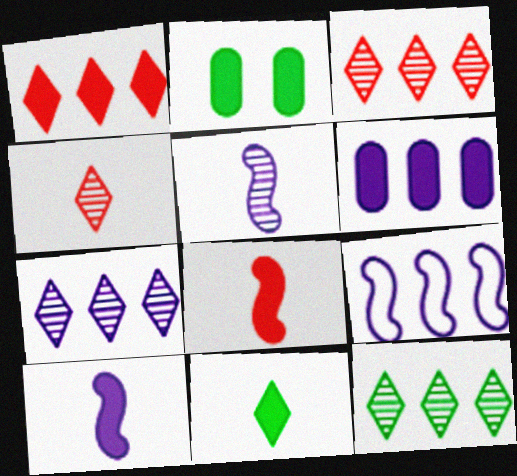[[1, 2, 10], 
[2, 4, 9], 
[3, 7, 12], 
[6, 7, 9]]